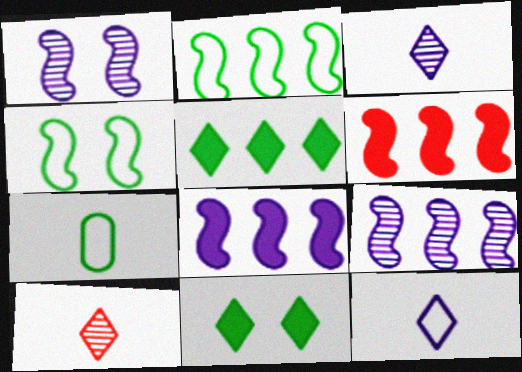[[2, 6, 9]]